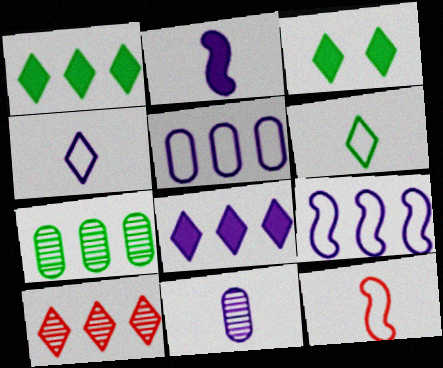[[2, 4, 11], 
[3, 4, 10]]